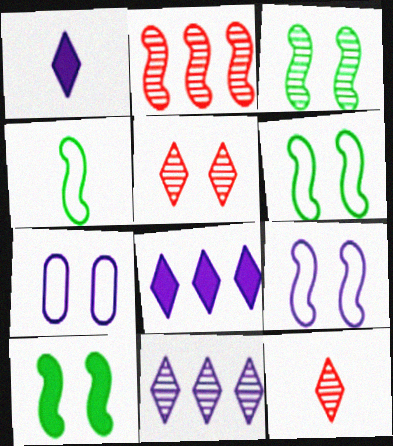[[3, 6, 10], 
[5, 7, 10]]